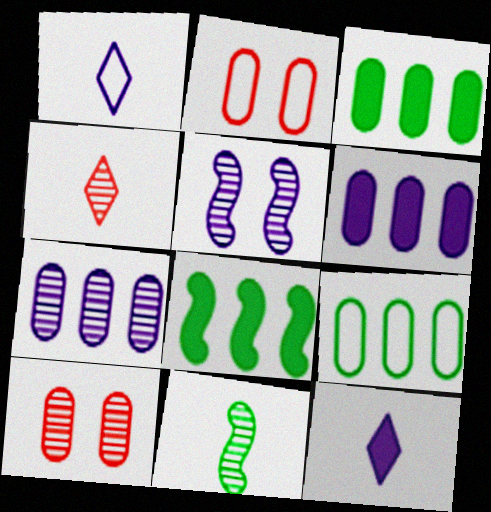[[1, 5, 6], 
[1, 8, 10]]